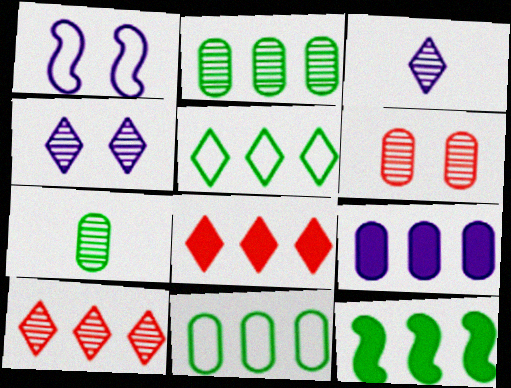[[1, 3, 9], 
[1, 7, 8], 
[2, 5, 12], 
[8, 9, 12]]